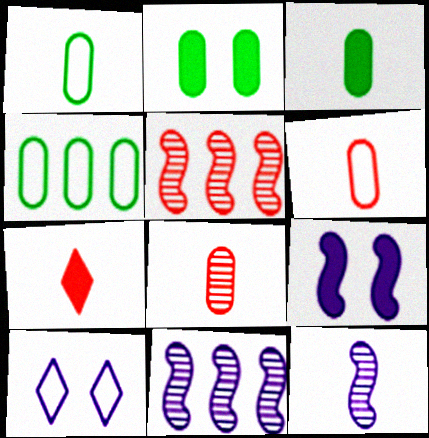[[1, 7, 12], 
[3, 5, 10]]